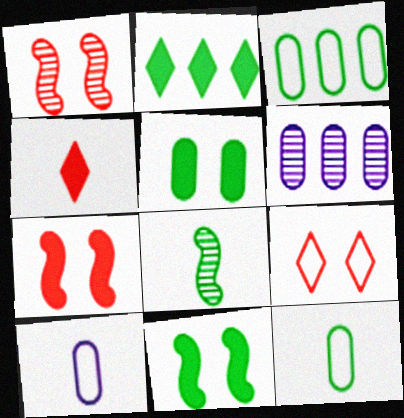[[1, 2, 10], 
[4, 8, 10]]